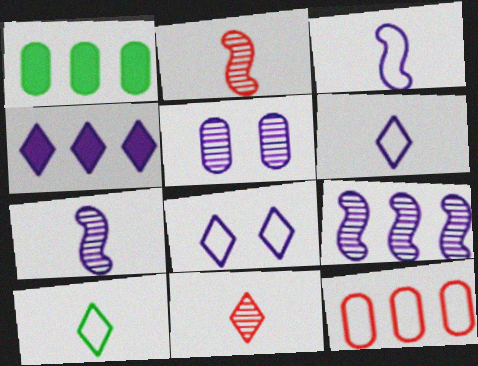[[1, 2, 8], 
[3, 4, 5]]